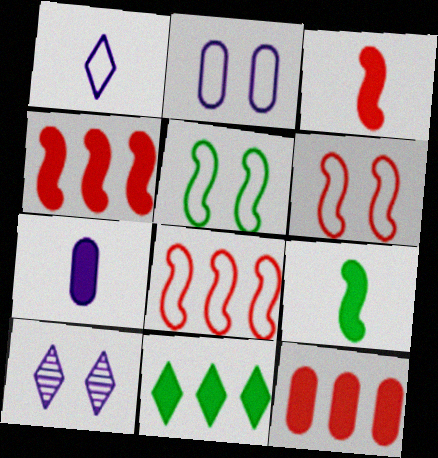[]